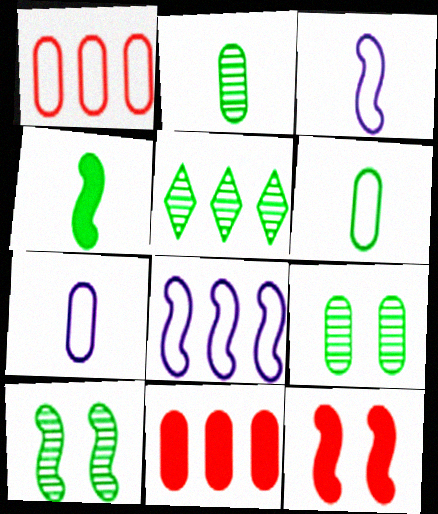[[2, 5, 10], 
[5, 7, 12], 
[5, 8, 11], 
[7, 9, 11]]